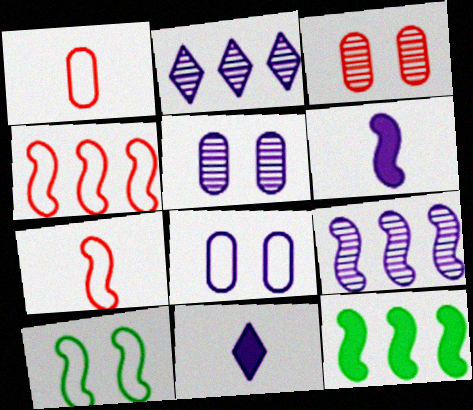[[2, 6, 8], 
[4, 9, 12], 
[8, 9, 11]]